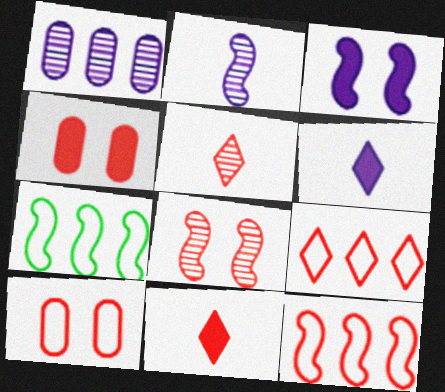[[4, 5, 12]]